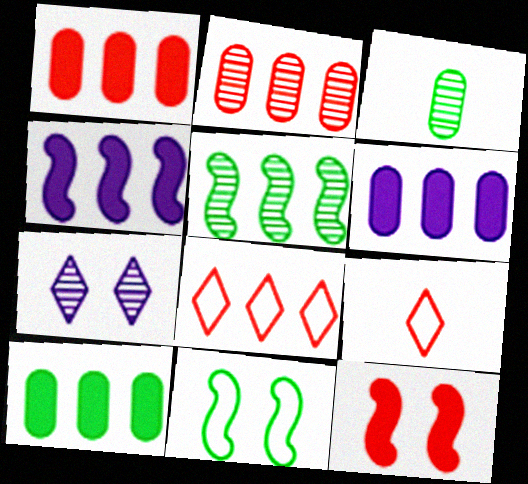[[1, 6, 10], 
[2, 9, 12], 
[5, 6, 8]]